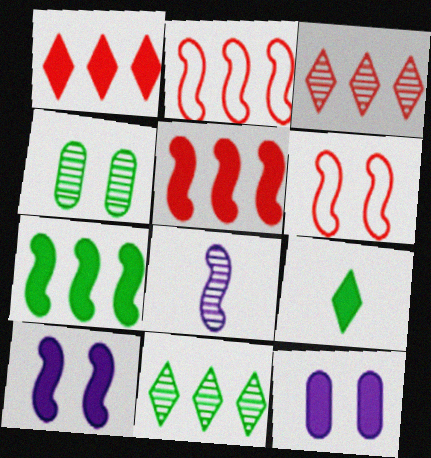[[3, 4, 8], 
[5, 9, 12], 
[6, 7, 8]]